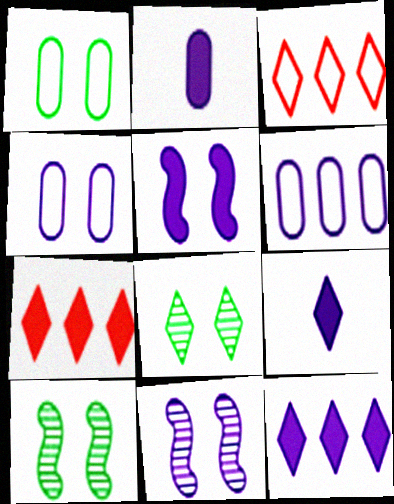[[2, 3, 10], 
[2, 5, 12], 
[3, 8, 9], 
[6, 9, 11]]